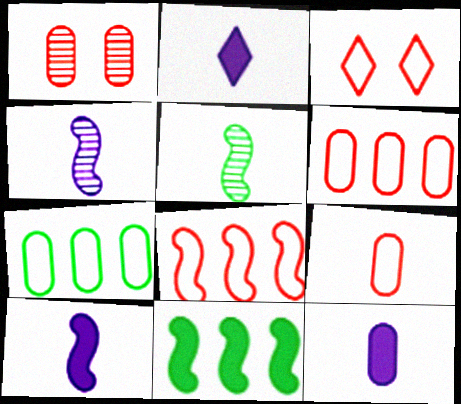[[1, 7, 12], 
[2, 5, 9], 
[2, 10, 12], 
[3, 8, 9]]